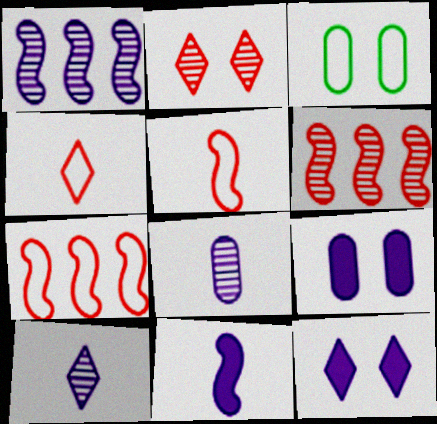[]